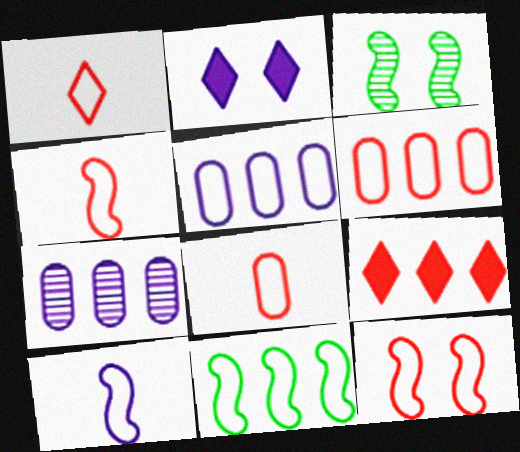[[1, 4, 8], 
[1, 6, 12], 
[2, 7, 10], 
[7, 9, 11], 
[10, 11, 12]]